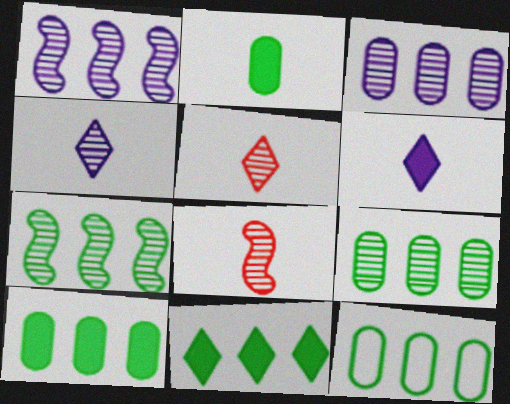[[7, 11, 12], 
[9, 10, 12]]